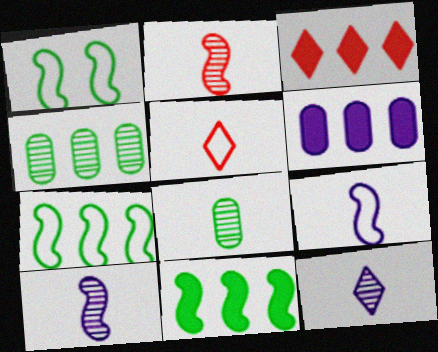[[2, 8, 12], 
[3, 6, 11]]